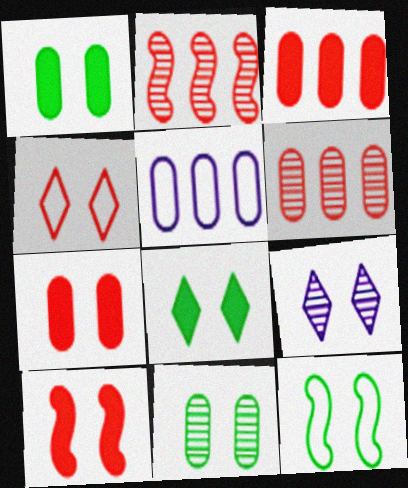[[4, 8, 9], 
[7, 9, 12], 
[8, 11, 12]]